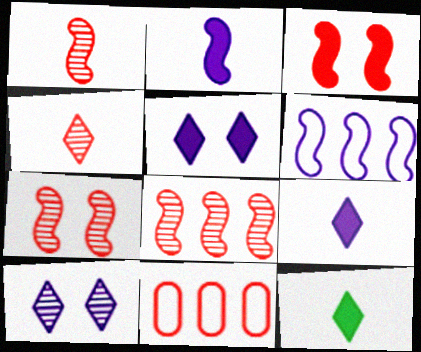[[1, 7, 8], 
[3, 4, 11]]